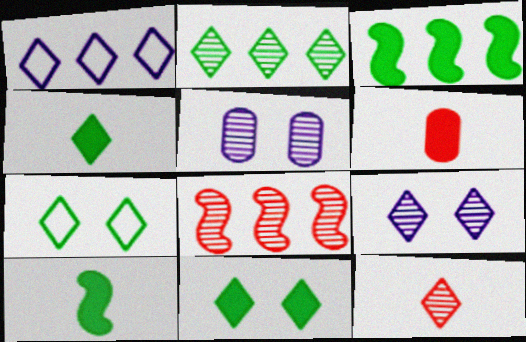[[1, 11, 12], 
[2, 4, 7], 
[2, 9, 12]]